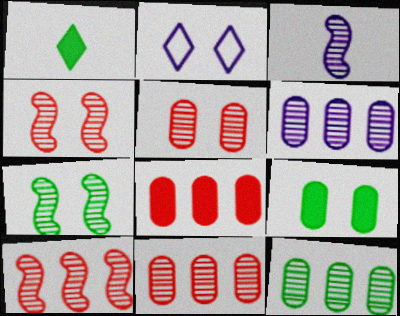[[2, 4, 9], 
[3, 7, 10], 
[6, 11, 12]]